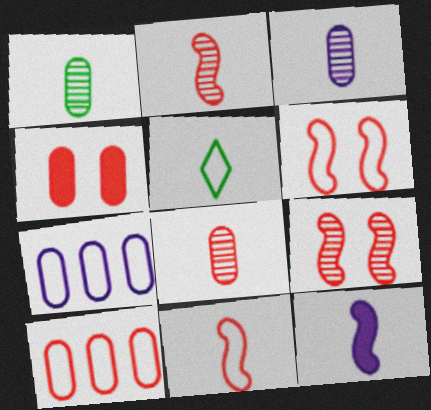[[1, 3, 8], 
[1, 4, 7], 
[4, 8, 10], 
[5, 6, 7], 
[5, 8, 12]]